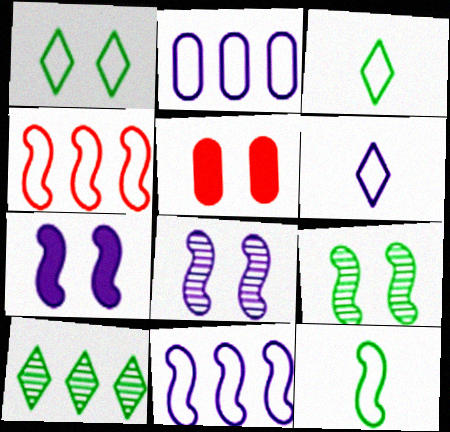[[1, 5, 8]]